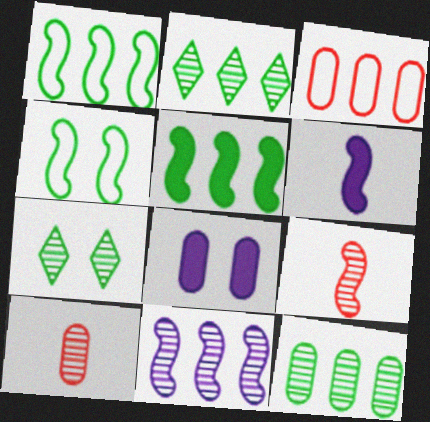[[3, 6, 7], 
[7, 10, 11]]